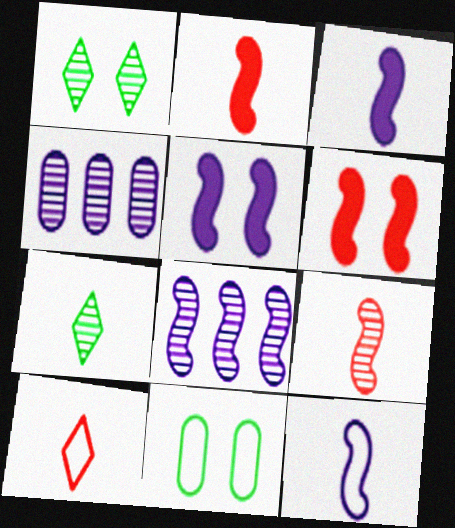[[1, 4, 9], 
[5, 8, 12]]